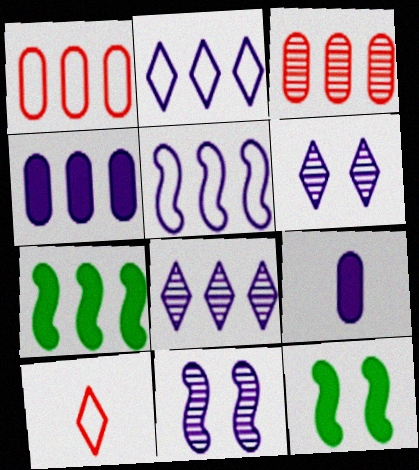[[1, 7, 8], 
[2, 3, 7], 
[2, 9, 11], 
[4, 5, 8], 
[5, 6, 9]]